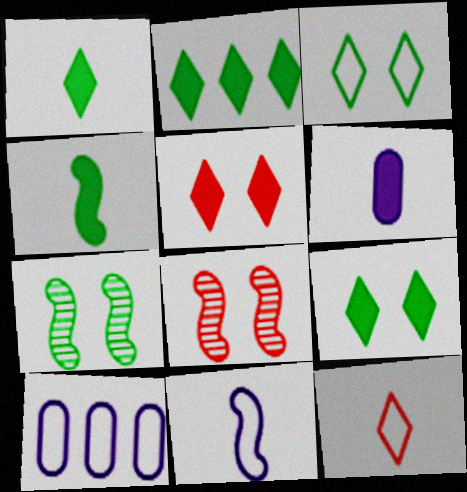[[1, 2, 9], 
[1, 8, 10]]